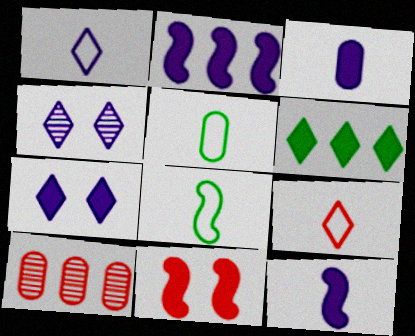[[2, 3, 7], 
[3, 6, 11], 
[4, 6, 9], 
[7, 8, 10], 
[9, 10, 11]]